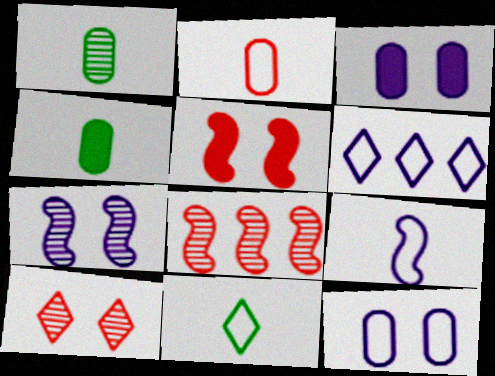[[1, 5, 6], 
[2, 9, 11], 
[3, 8, 11], 
[6, 9, 12]]